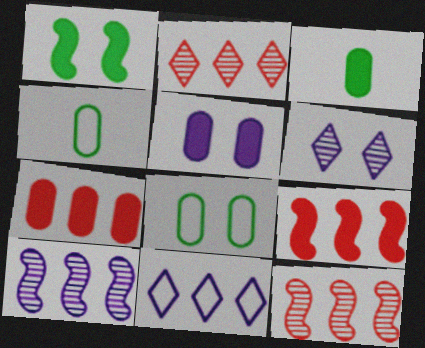[[3, 5, 7], 
[4, 6, 9]]